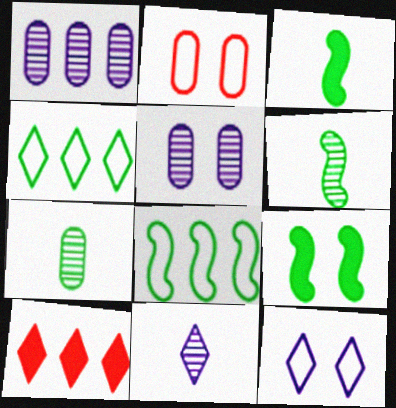[[1, 8, 10], 
[4, 7, 9], 
[6, 8, 9]]